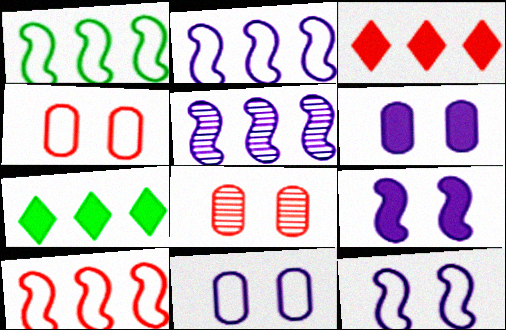[[1, 2, 10]]